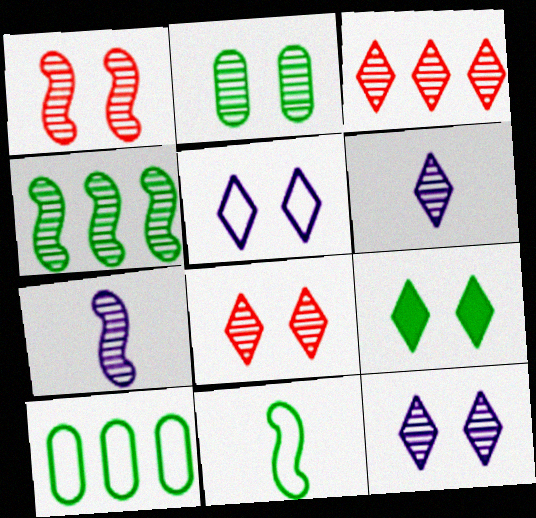[[1, 2, 12], 
[1, 4, 7], 
[2, 3, 7], 
[5, 8, 9]]